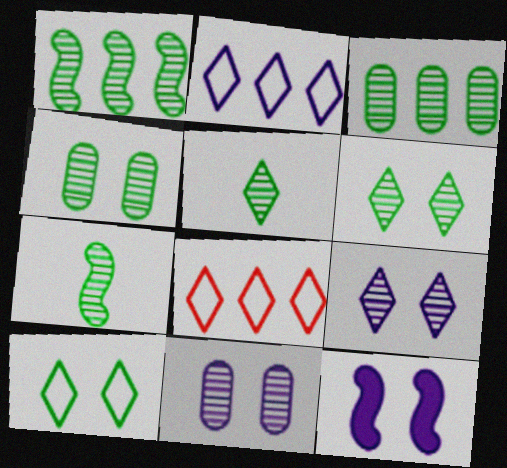[[1, 4, 5], 
[3, 6, 7]]